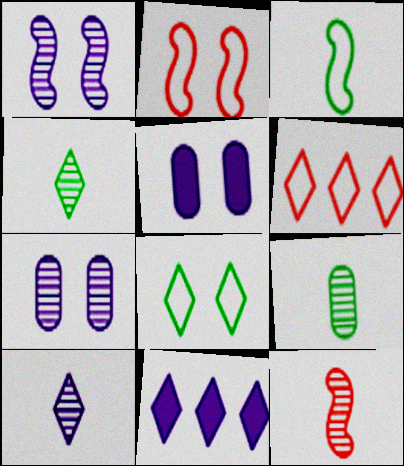[[2, 9, 11], 
[9, 10, 12]]